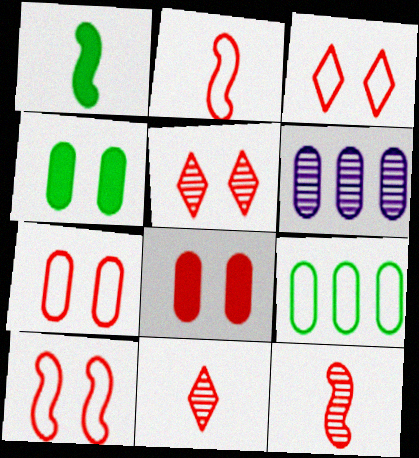[[1, 3, 6], 
[3, 7, 10], 
[5, 8, 10]]